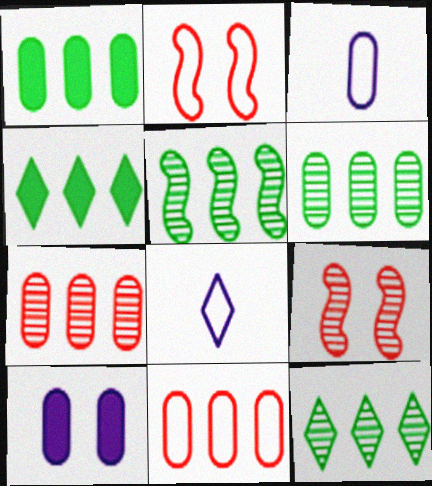[[1, 8, 9], 
[3, 4, 9], 
[5, 6, 12]]